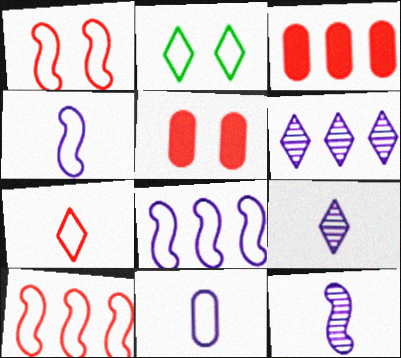[[2, 3, 12], 
[2, 10, 11]]